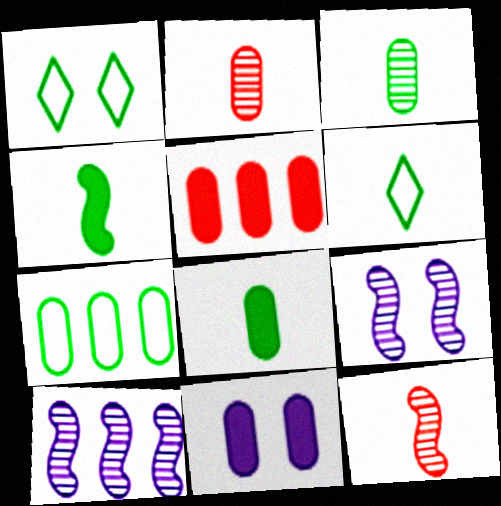[[2, 7, 11], 
[3, 4, 6], 
[5, 6, 9], 
[5, 8, 11]]